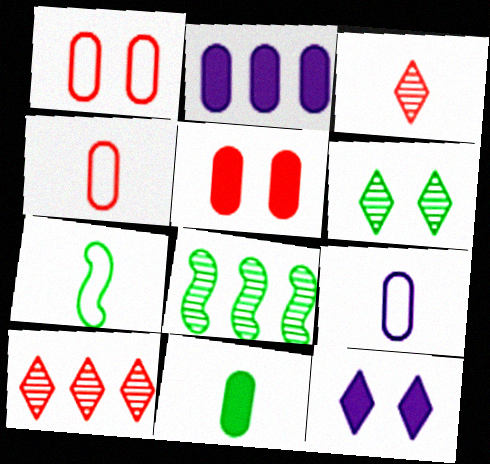[[2, 5, 11], 
[4, 8, 12]]